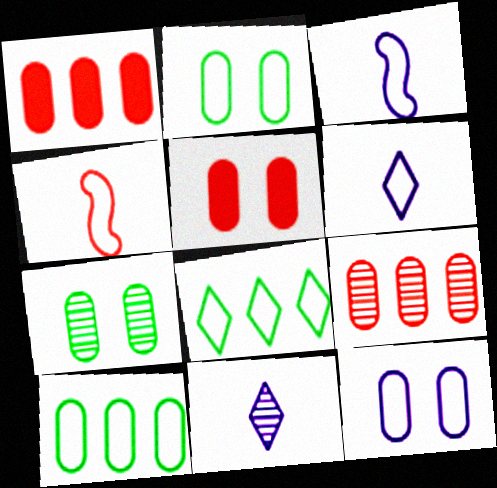[[4, 8, 12], 
[5, 7, 12]]